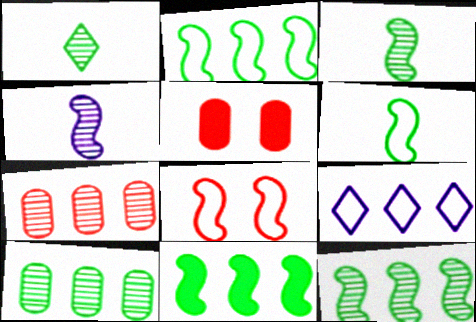[[2, 11, 12], 
[3, 5, 9], 
[4, 8, 11], 
[7, 9, 11]]